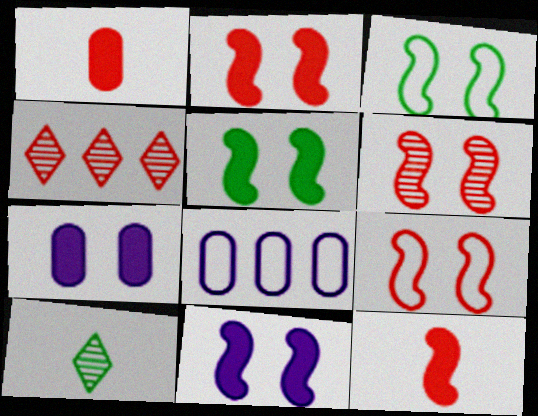[[1, 4, 9], 
[2, 5, 11], 
[2, 6, 9], 
[2, 8, 10], 
[3, 6, 11]]